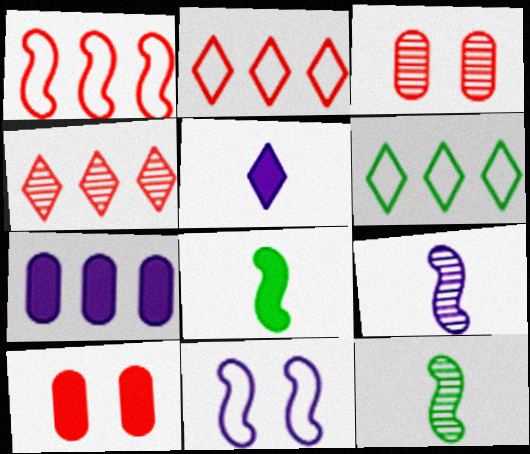[[6, 9, 10]]